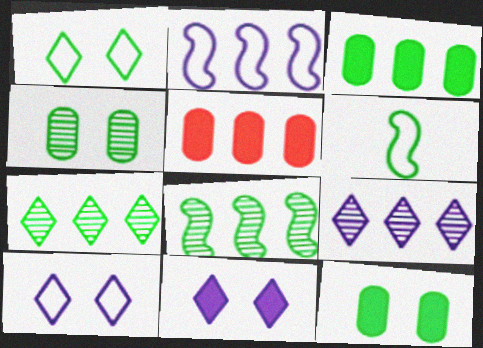[[2, 5, 7], 
[6, 7, 12]]